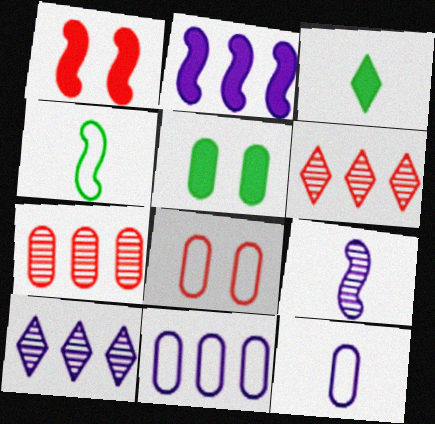[[2, 10, 11], 
[5, 7, 12]]